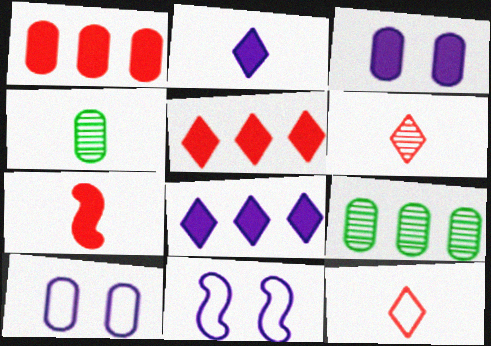[[1, 4, 10], 
[4, 5, 11]]